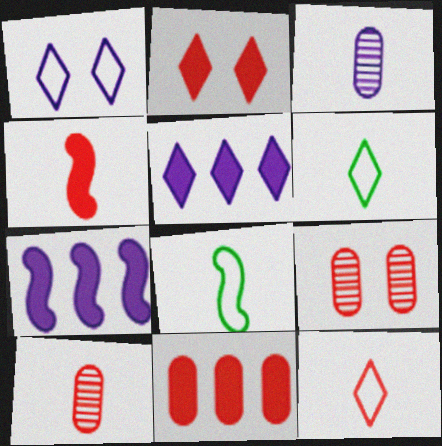[[1, 3, 7], 
[2, 4, 11], 
[3, 4, 6], 
[4, 10, 12], 
[5, 8, 9], 
[6, 7, 9]]